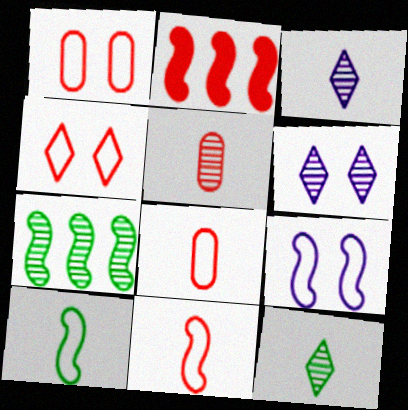[[2, 4, 5], 
[5, 6, 7]]